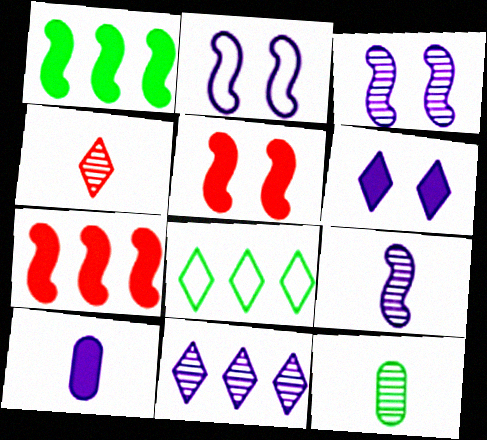[[2, 10, 11], 
[4, 6, 8], 
[4, 9, 12]]